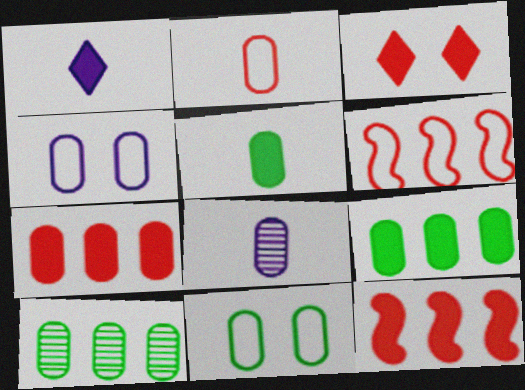[[2, 5, 8], 
[5, 10, 11], 
[7, 8, 11]]